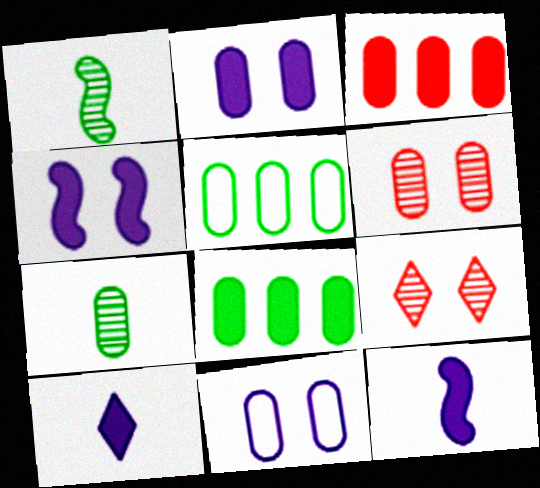[[3, 7, 11], 
[5, 9, 12]]